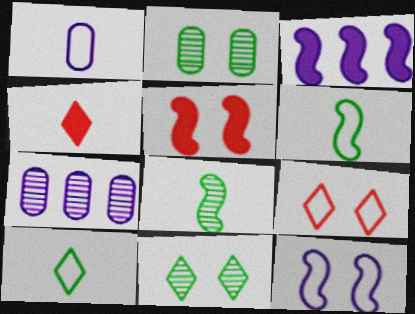[[1, 4, 8], 
[5, 7, 10]]